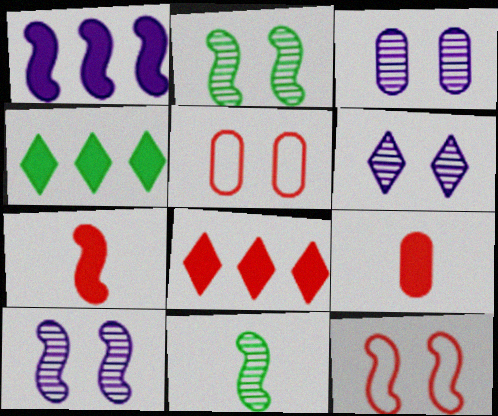[[1, 11, 12], 
[3, 6, 10]]